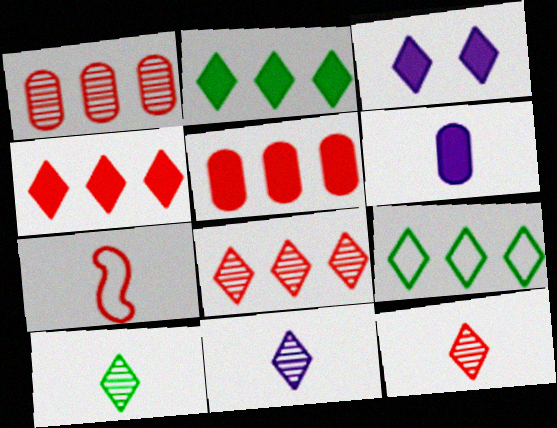[[3, 9, 12], 
[6, 7, 10], 
[10, 11, 12]]